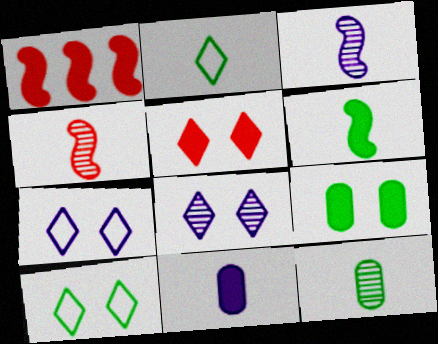[[1, 7, 12], 
[2, 4, 11], 
[2, 6, 12], 
[5, 8, 10]]